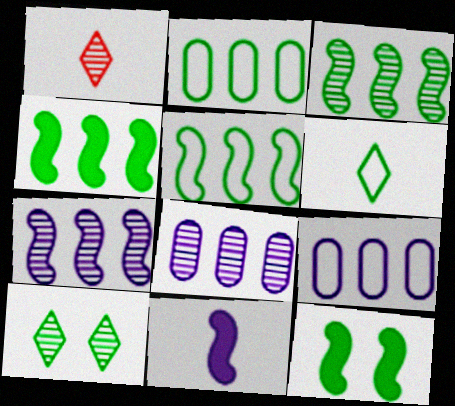[[1, 9, 12], 
[3, 4, 5]]